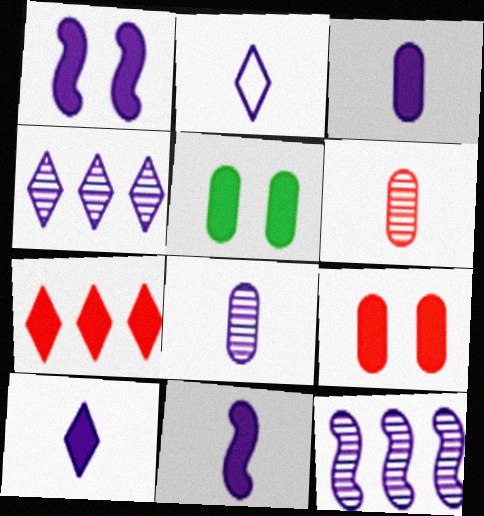[[2, 8, 11], 
[3, 10, 11], 
[5, 7, 11]]